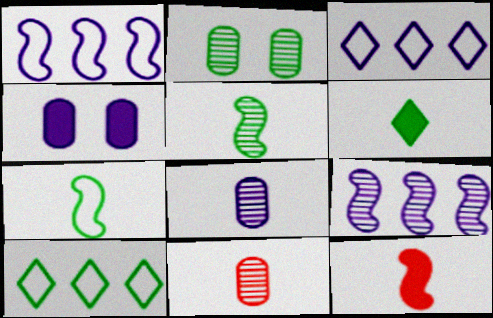[[2, 3, 12]]